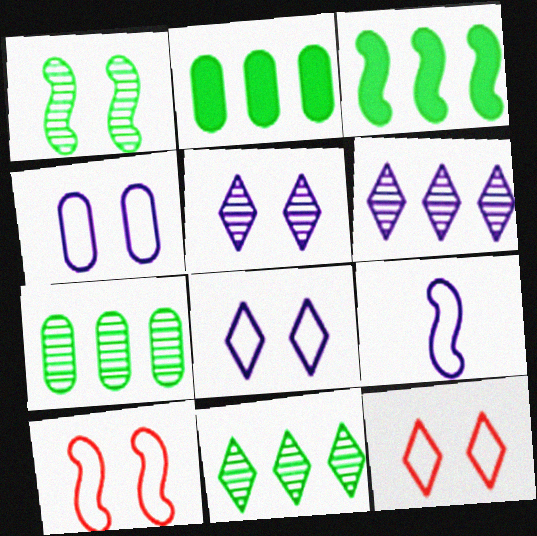[]